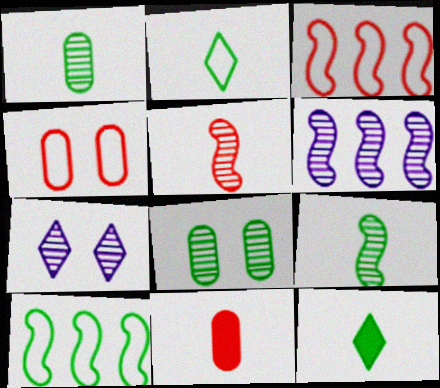[[4, 6, 12], 
[7, 10, 11], 
[8, 10, 12]]